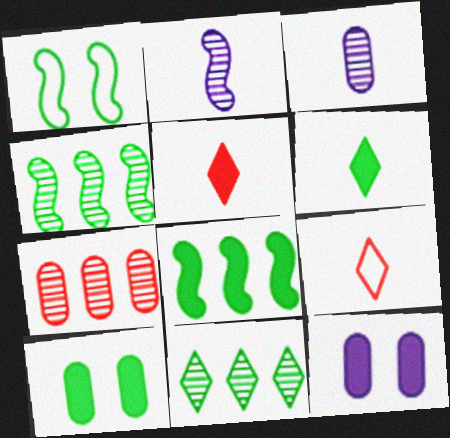[[4, 9, 12], 
[5, 8, 12], 
[6, 8, 10]]